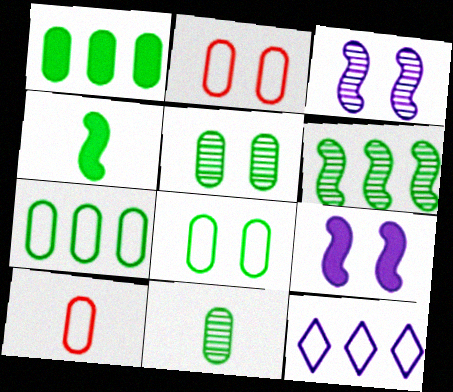[[1, 8, 11]]